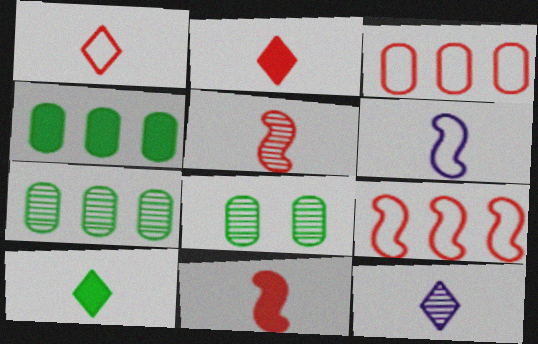[[1, 10, 12]]